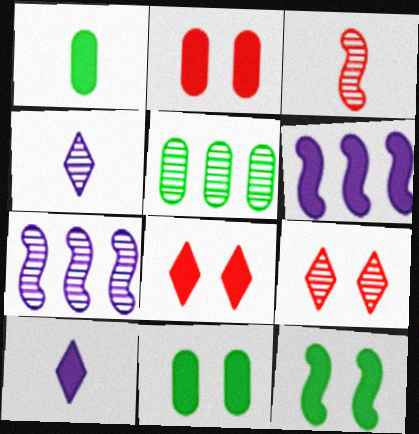[[1, 6, 8]]